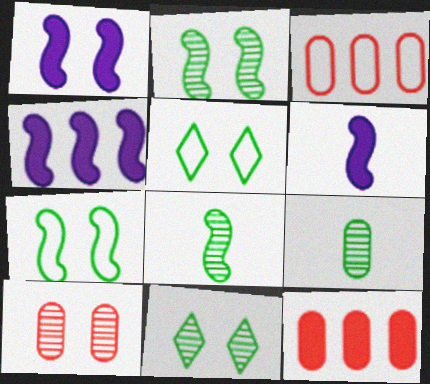[[1, 4, 6], 
[1, 5, 10], 
[3, 6, 11]]